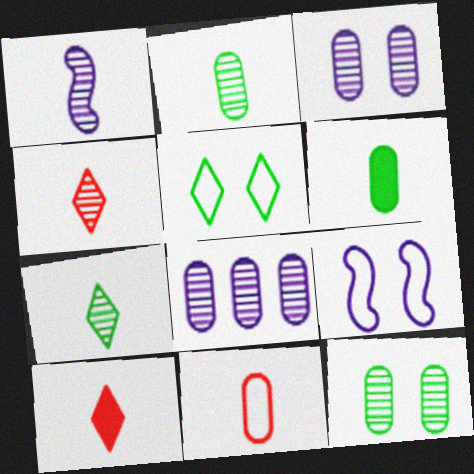[[1, 2, 4]]